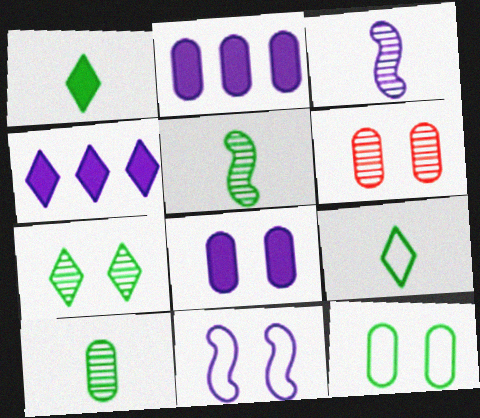[[6, 8, 12]]